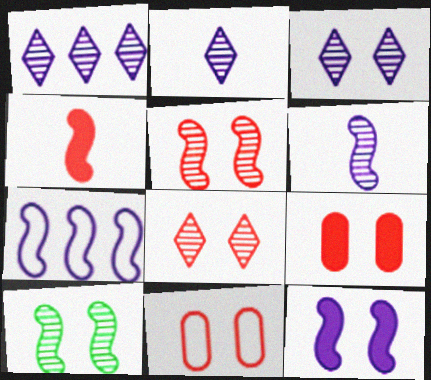[[1, 2, 3], 
[4, 7, 10], 
[6, 7, 12]]